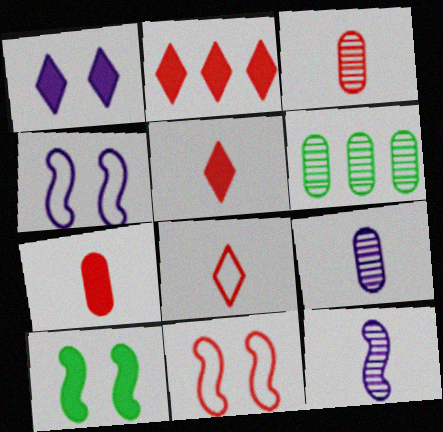[[2, 3, 11], 
[4, 5, 6]]